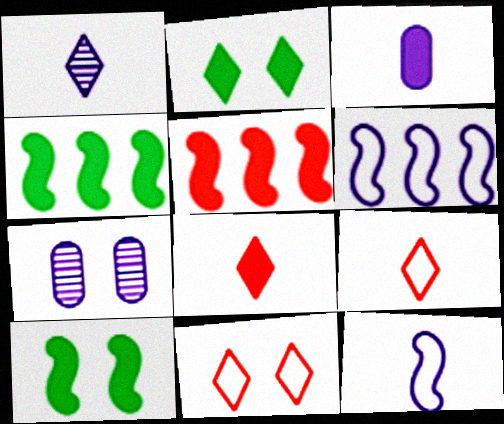[[1, 3, 12], 
[2, 3, 5], 
[4, 7, 9], 
[7, 10, 11]]